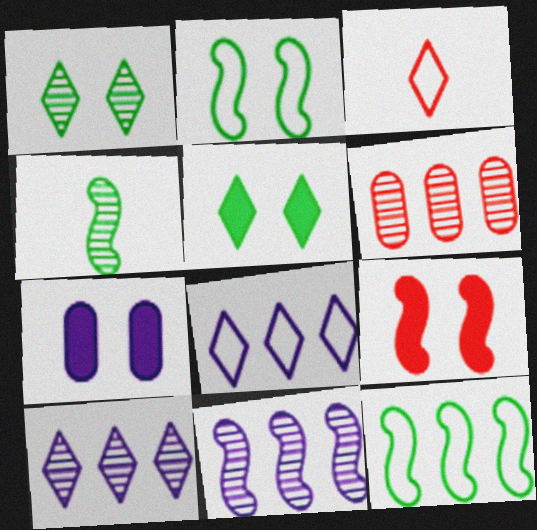[[3, 5, 10], 
[3, 6, 9], 
[5, 7, 9]]